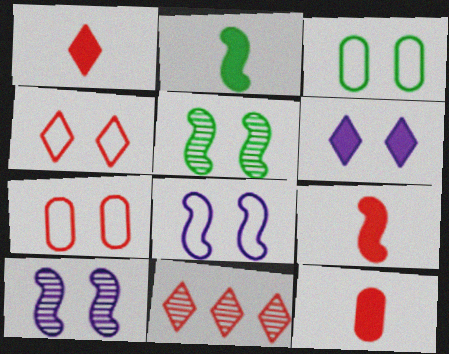[[1, 4, 11], 
[1, 9, 12], 
[3, 4, 8], 
[5, 6, 7], 
[7, 9, 11]]